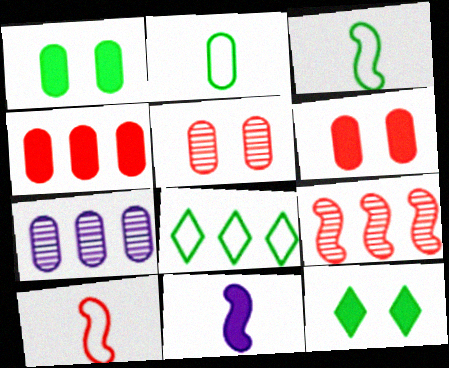[[2, 6, 7], 
[4, 11, 12], 
[5, 8, 11], 
[7, 10, 12]]